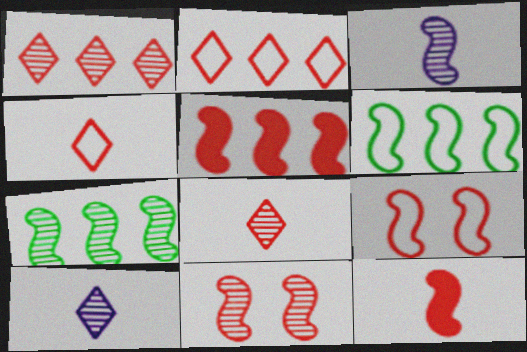[[3, 7, 11]]